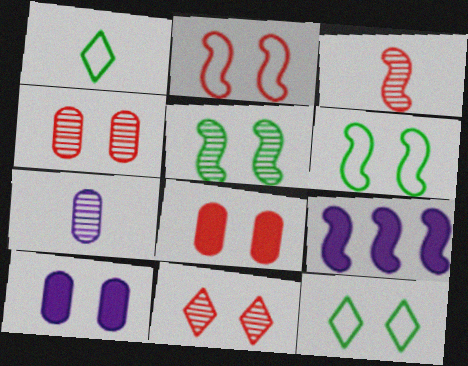[[1, 4, 9], 
[2, 8, 11], 
[3, 6, 9], 
[6, 10, 11]]